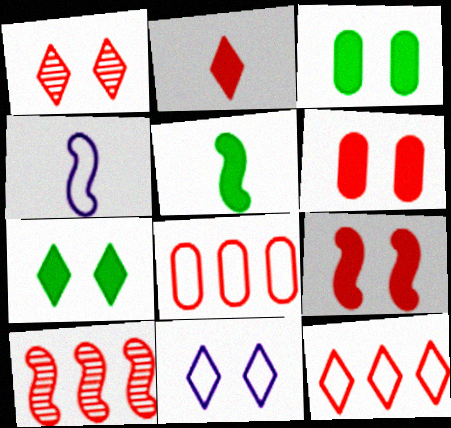[[1, 2, 12], 
[1, 7, 11]]